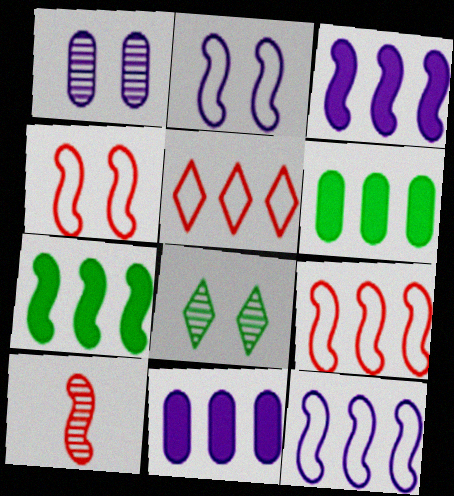[[2, 7, 10]]